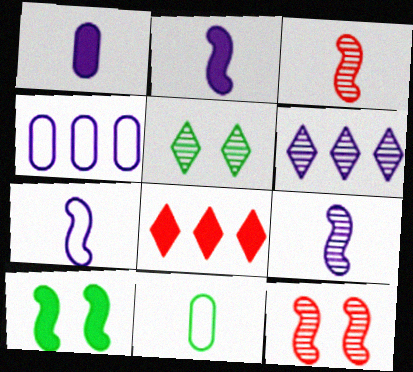[[1, 8, 10], 
[2, 7, 9]]